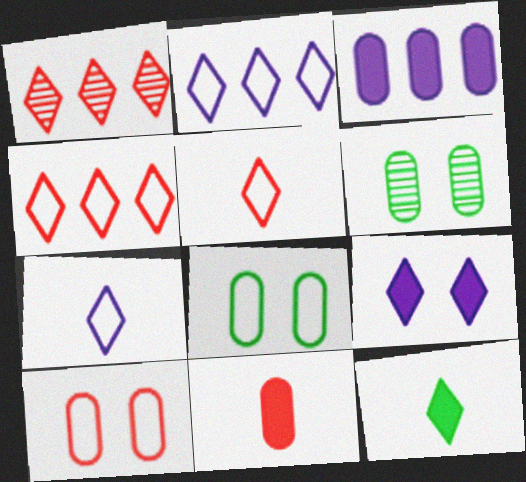[]